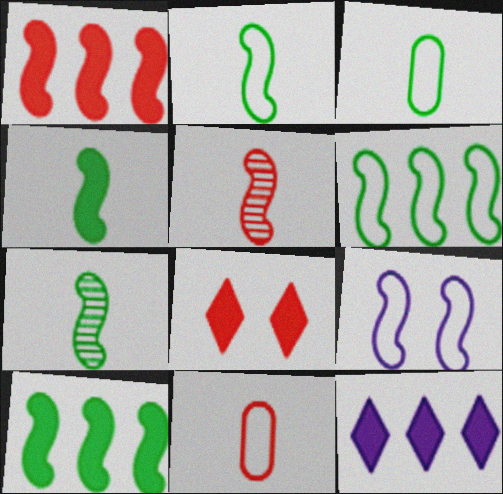[[1, 7, 9], 
[2, 4, 7], 
[5, 9, 10]]